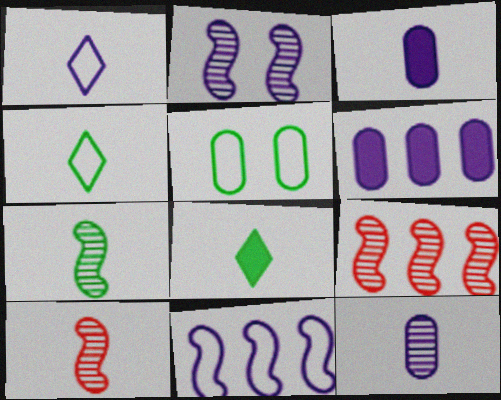[[1, 2, 6], 
[2, 7, 9], 
[3, 4, 10]]